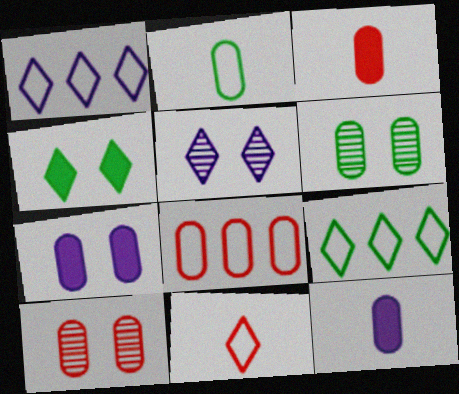[[3, 8, 10], 
[6, 8, 12]]